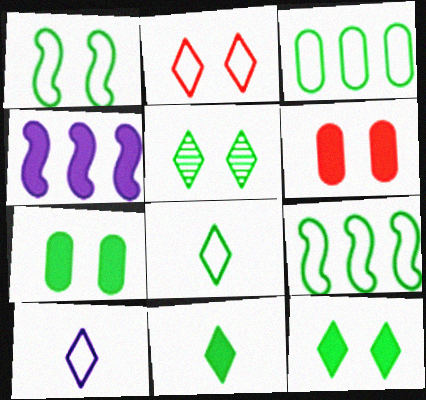[[1, 3, 8], 
[1, 5, 7], 
[4, 6, 11]]